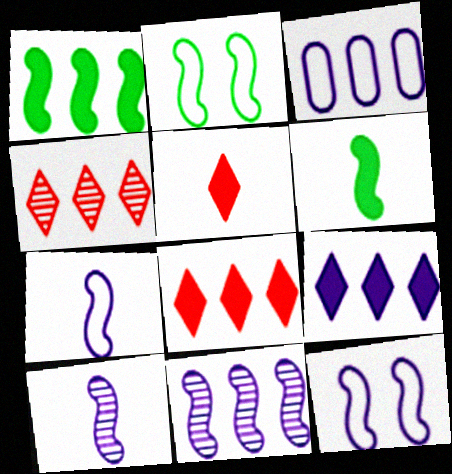[[1, 3, 4], 
[3, 9, 11]]